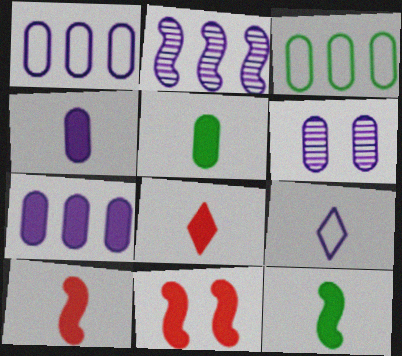[[1, 4, 6], 
[4, 8, 12]]